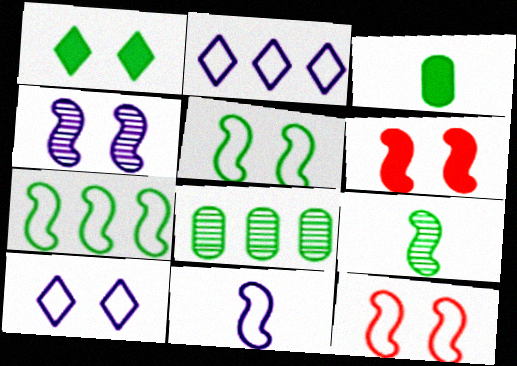[[4, 5, 6], 
[7, 11, 12]]